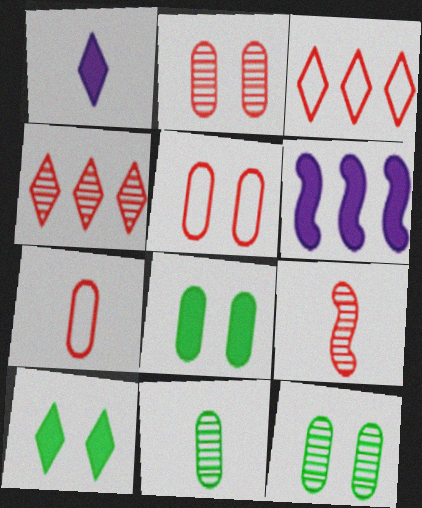[[2, 4, 9]]